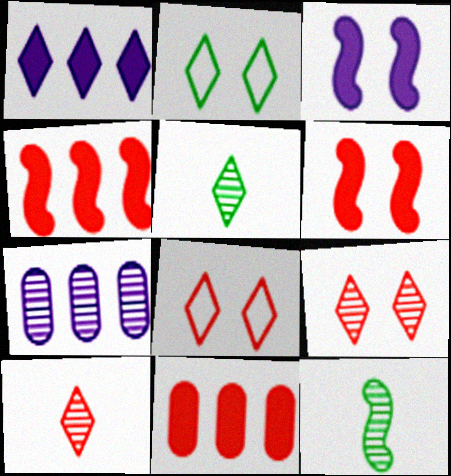[[1, 2, 10], 
[1, 5, 8], 
[7, 9, 12]]